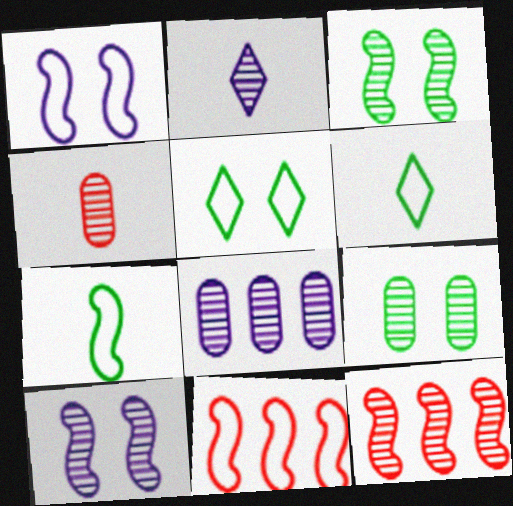[[1, 7, 11], 
[2, 8, 10], 
[2, 9, 12], 
[4, 8, 9]]